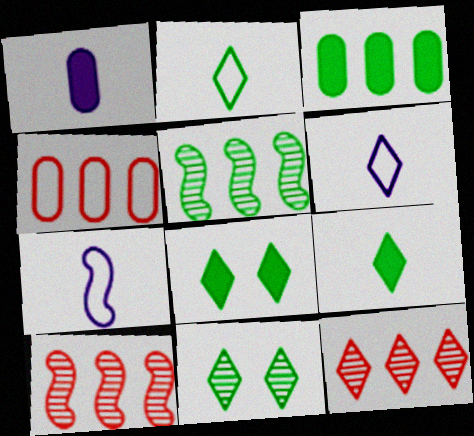[[6, 8, 12]]